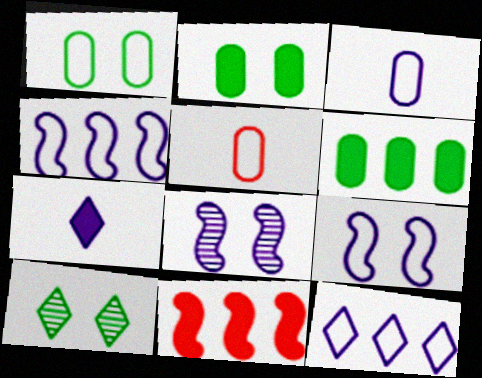[[2, 7, 11], 
[3, 9, 12], 
[3, 10, 11]]